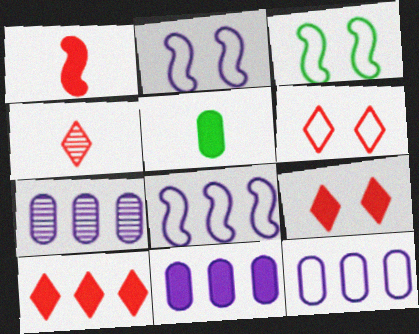[[3, 4, 11], 
[4, 6, 10], 
[7, 11, 12]]